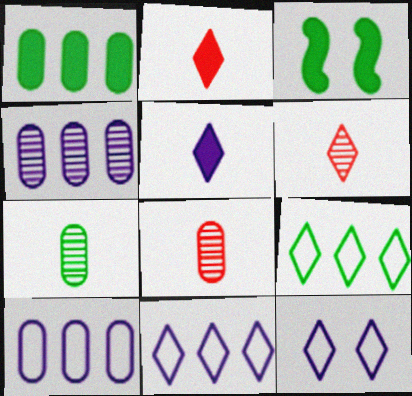[[3, 6, 10], 
[3, 7, 9], 
[3, 8, 11]]